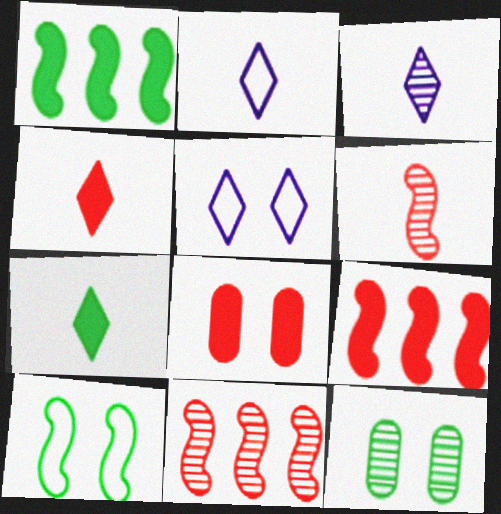[[2, 9, 12], 
[3, 11, 12], 
[4, 8, 9]]